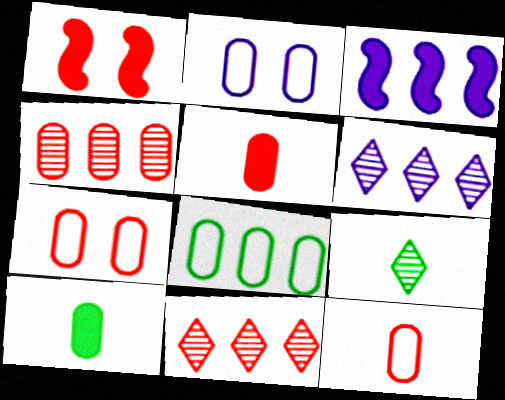[[1, 11, 12], 
[2, 4, 10], 
[2, 8, 12], 
[3, 7, 9], 
[3, 8, 11], 
[4, 5, 7]]